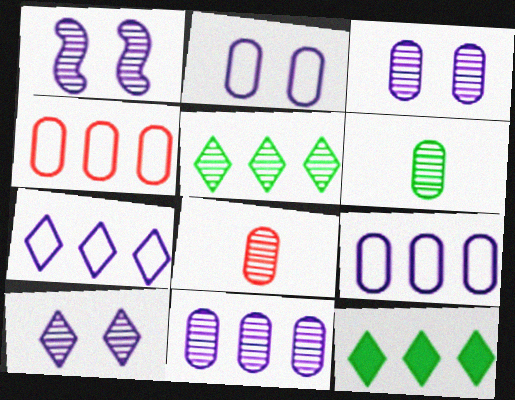[[1, 3, 10], 
[1, 5, 8]]